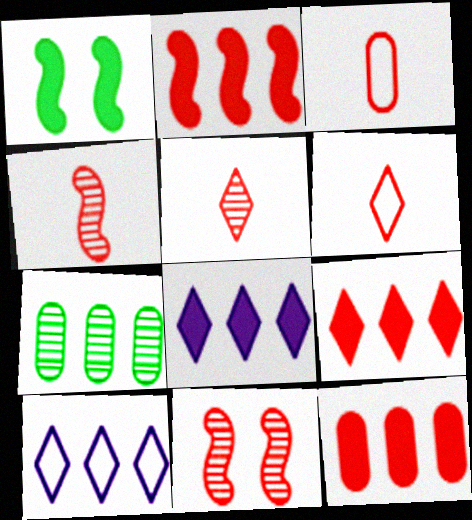[[2, 7, 10], 
[2, 9, 12], 
[3, 9, 11], 
[6, 11, 12]]